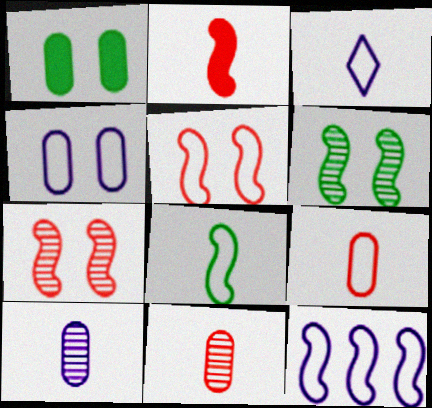[[2, 6, 12], 
[3, 4, 12], 
[3, 8, 9], 
[5, 8, 12]]